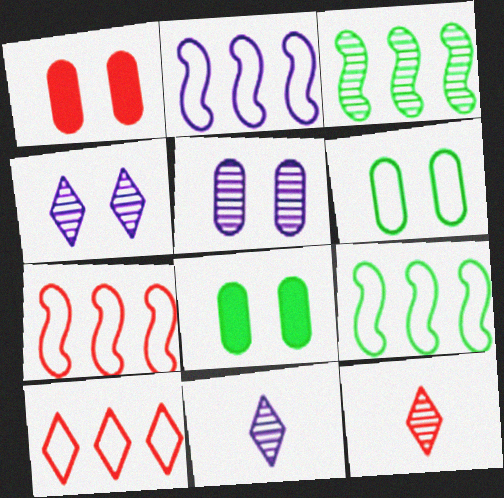[[1, 5, 6], 
[1, 7, 12], 
[1, 9, 11], 
[2, 7, 9], 
[2, 8, 12], 
[3, 5, 12], 
[7, 8, 11]]